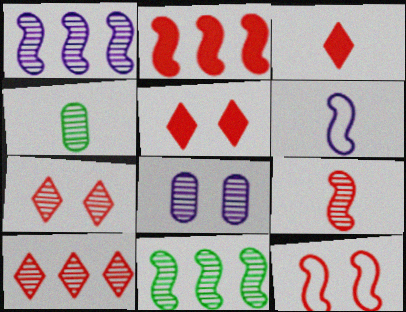[[1, 4, 7], 
[2, 9, 12], 
[3, 4, 6]]